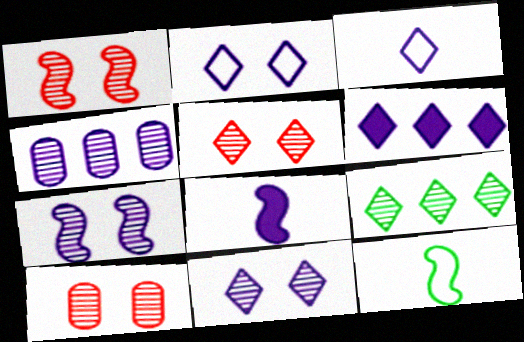[[1, 5, 10], 
[2, 4, 8], 
[3, 6, 11], 
[6, 10, 12]]